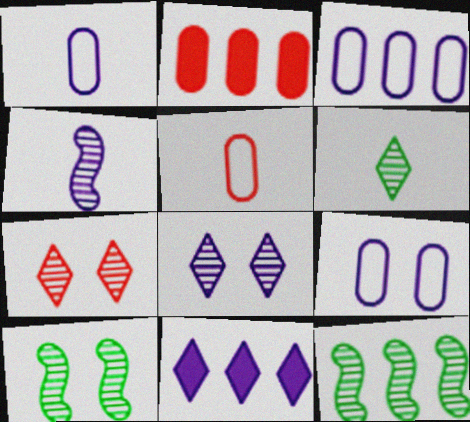[[1, 3, 9], 
[4, 9, 11], 
[5, 10, 11]]